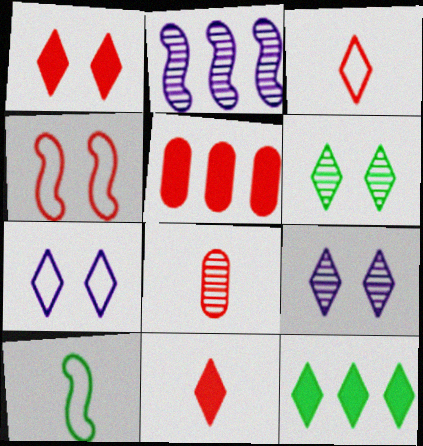[[1, 6, 7], 
[2, 6, 8], 
[3, 9, 12], 
[5, 9, 10]]